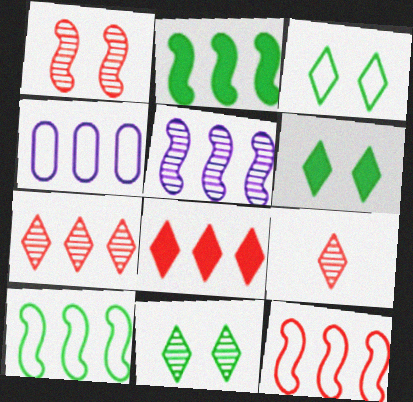[[2, 4, 7], 
[2, 5, 12], 
[3, 6, 11]]